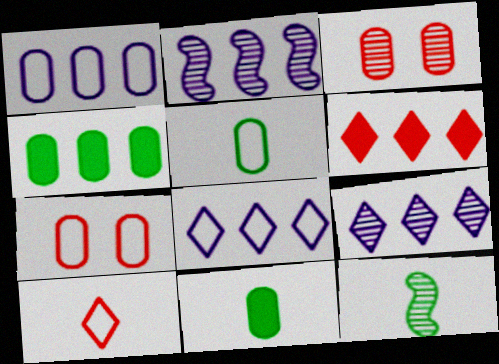[[1, 3, 11], 
[1, 5, 7], 
[3, 9, 12]]